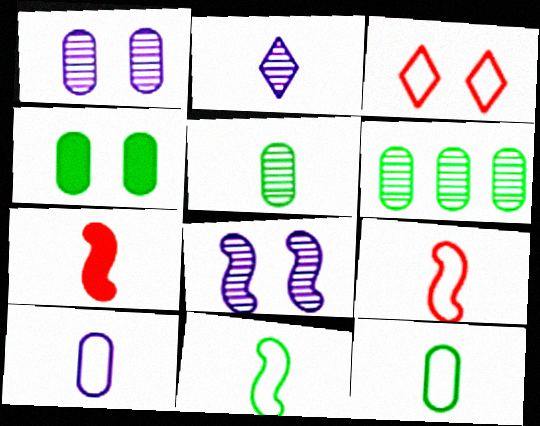[[2, 7, 12], 
[3, 4, 8], 
[4, 6, 12]]